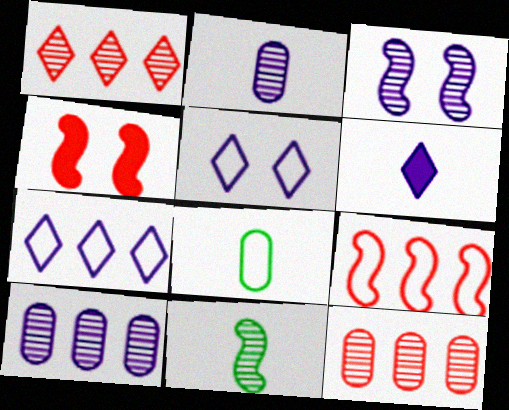[[5, 8, 9]]